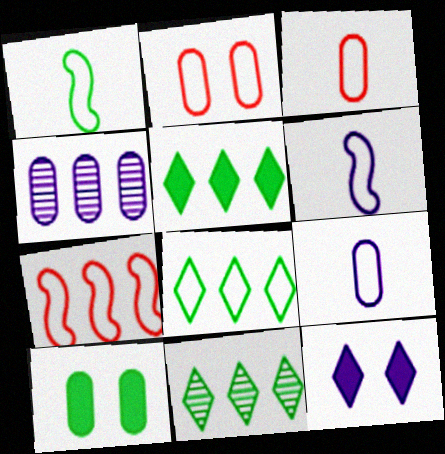[[1, 10, 11], 
[2, 6, 8], 
[3, 4, 10], 
[4, 5, 7], 
[4, 6, 12], 
[5, 8, 11]]